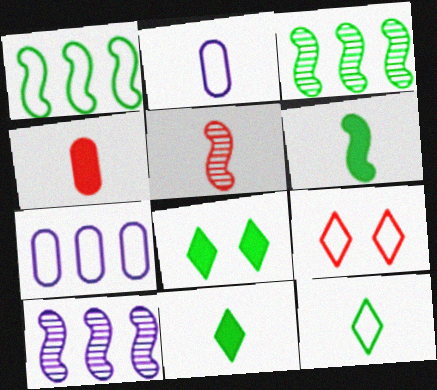[[1, 2, 9], 
[2, 5, 11], 
[5, 7, 8]]